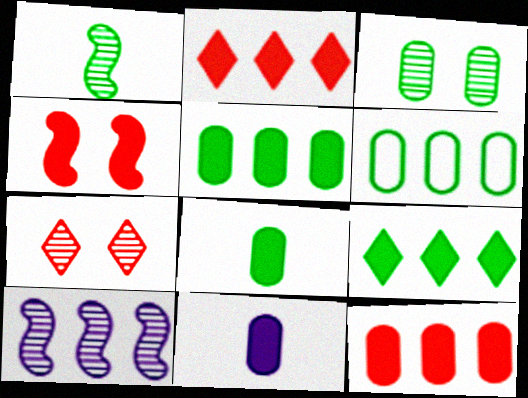[[2, 6, 10], 
[3, 6, 8], 
[4, 9, 11]]